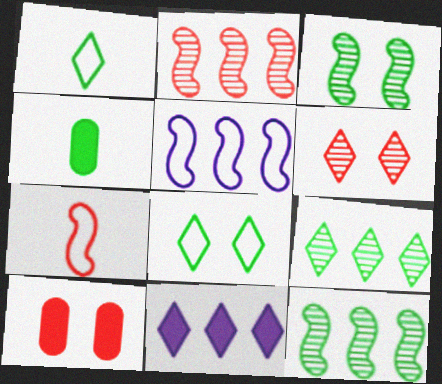[[1, 6, 11], 
[4, 5, 6], 
[4, 8, 12]]